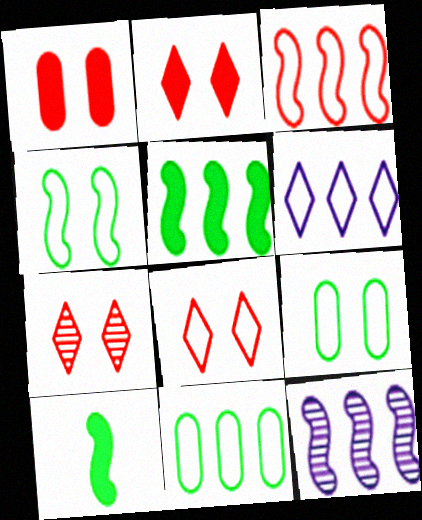[[2, 7, 8], 
[3, 5, 12], 
[3, 6, 11]]